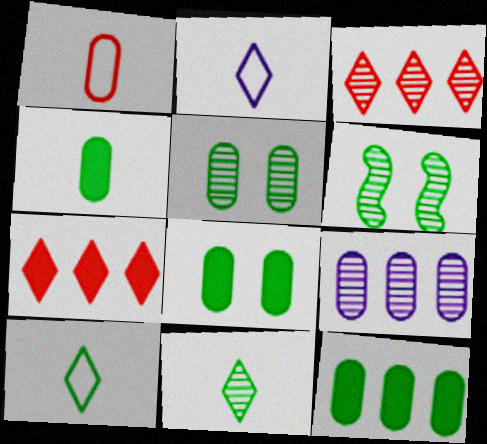[[1, 8, 9], 
[4, 8, 12], 
[6, 10, 12]]